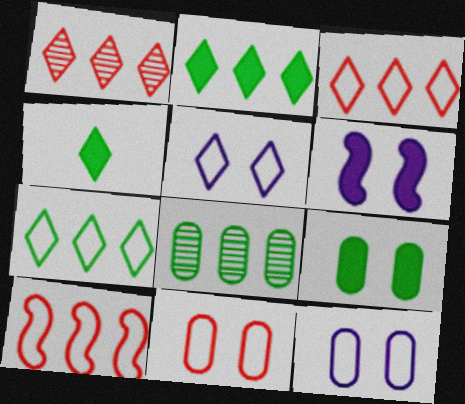[[1, 4, 5]]